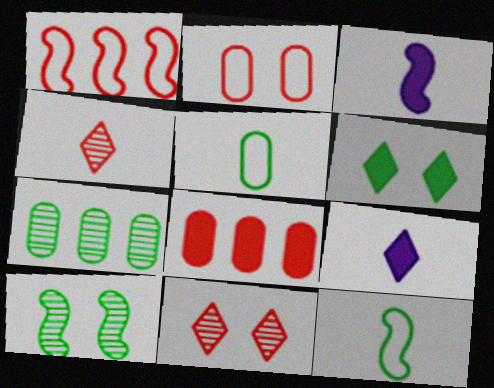[[1, 3, 10], 
[3, 4, 5], 
[3, 6, 8], 
[6, 7, 12]]